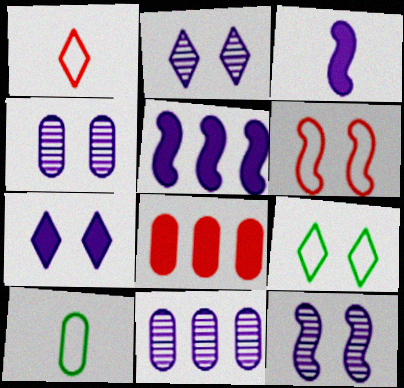[[2, 4, 12], 
[4, 8, 10]]